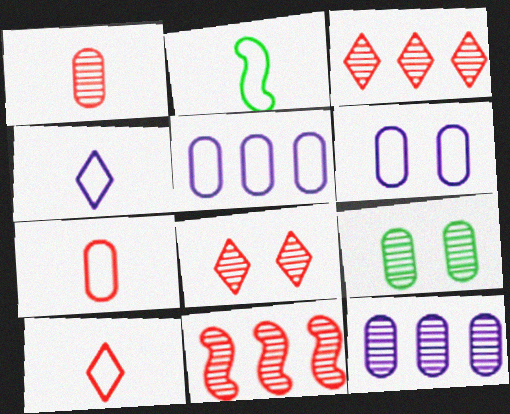[[1, 8, 11], 
[1, 9, 12], 
[2, 4, 7]]